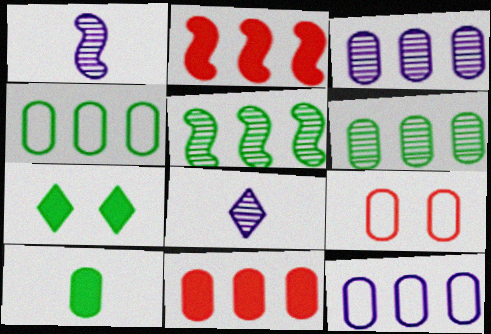[[3, 4, 11], 
[3, 9, 10], 
[6, 11, 12]]